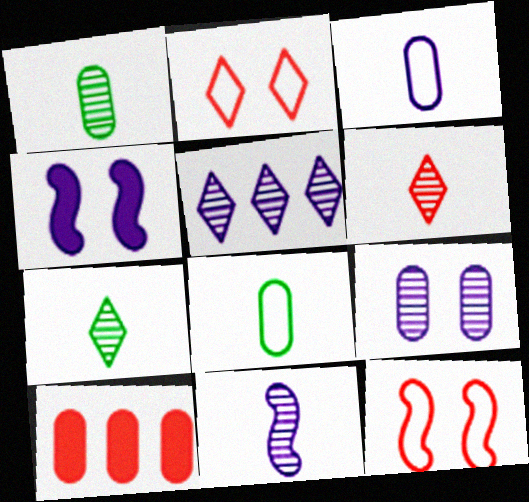[[1, 6, 11], 
[3, 4, 5], 
[5, 9, 11], 
[6, 10, 12], 
[8, 9, 10]]